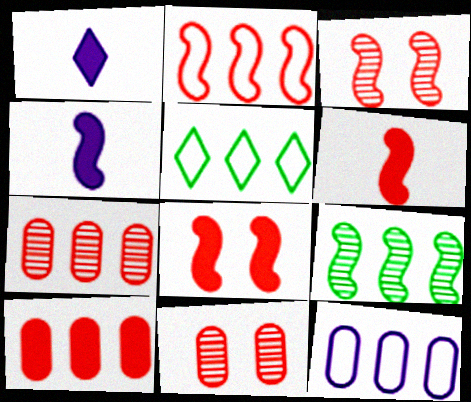[[2, 3, 6], 
[2, 5, 12], 
[4, 5, 11]]